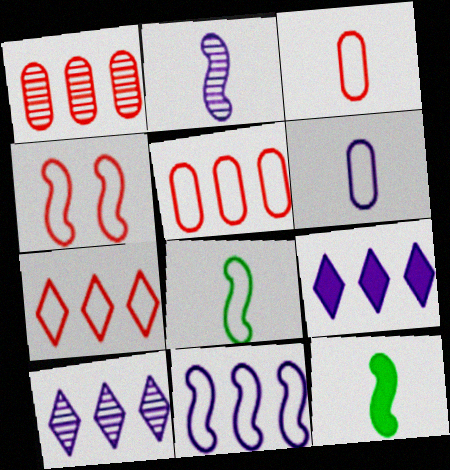[[3, 4, 7], 
[4, 8, 11]]